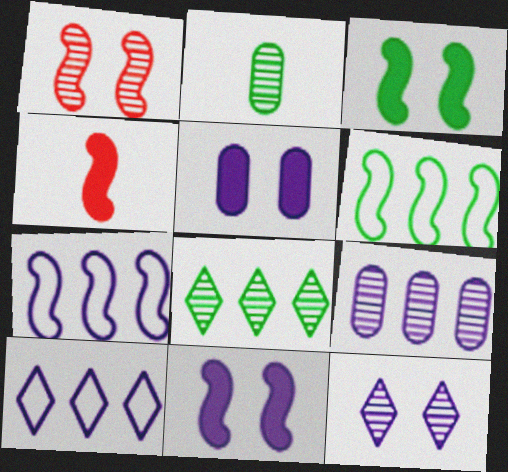[]